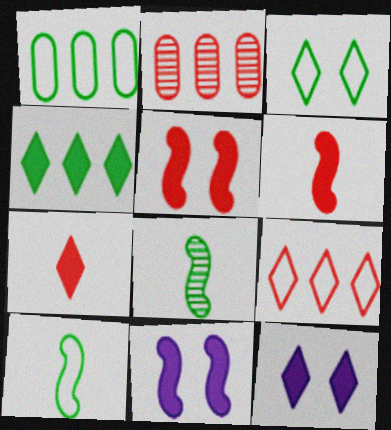[[1, 3, 10], 
[2, 10, 12], 
[4, 7, 12]]